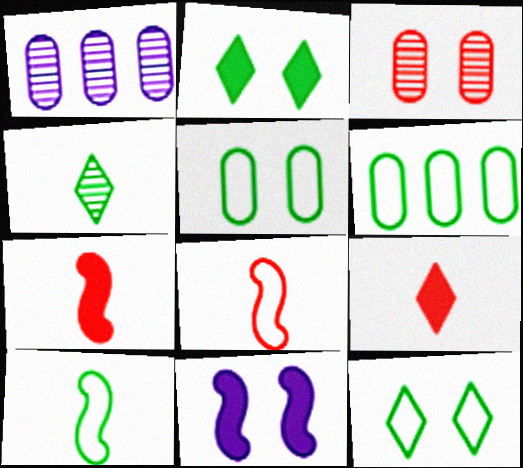[[1, 2, 8], 
[1, 7, 12], 
[3, 11, 12], 
[6, 10, 12]]